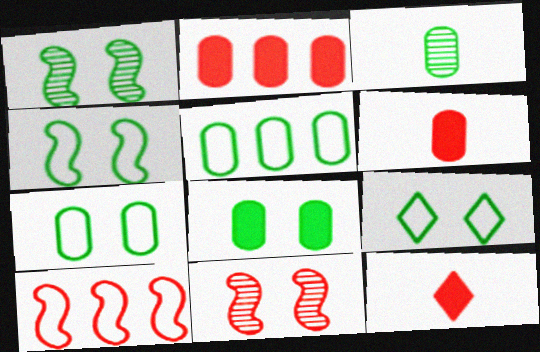[[1, 8, 9], 
[3, 5, 8], 
[4, 7, 9]]